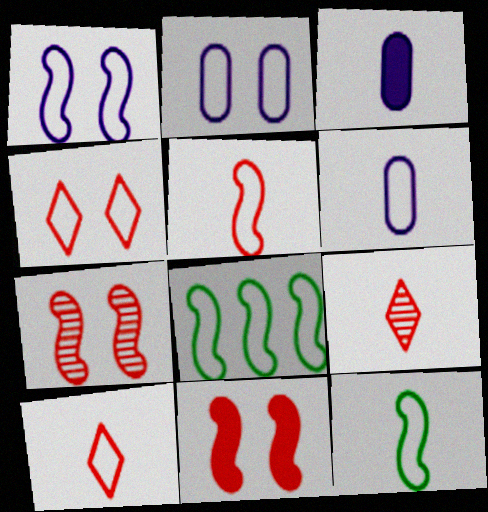[[1, 5, 8], 
[2, 8, 10], 
[3, 9, 12], 
[4, 6, 8], 
[6, 10, 12]]